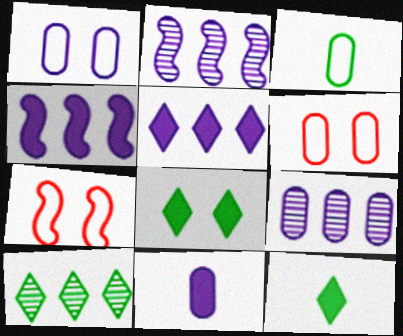[[1, 9, 11], 
[2, 6, 12], 
[7, 9, 12], 
[7, 10, 11]]